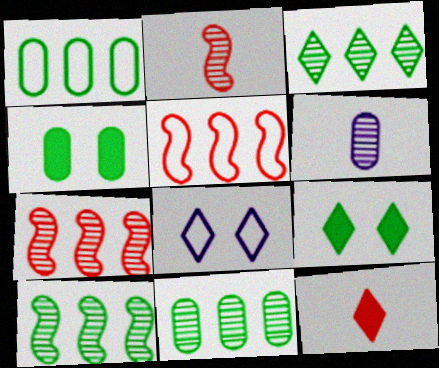[[3, 8, 12], 
[3, 10, 11], 
[5, 6, 9]]